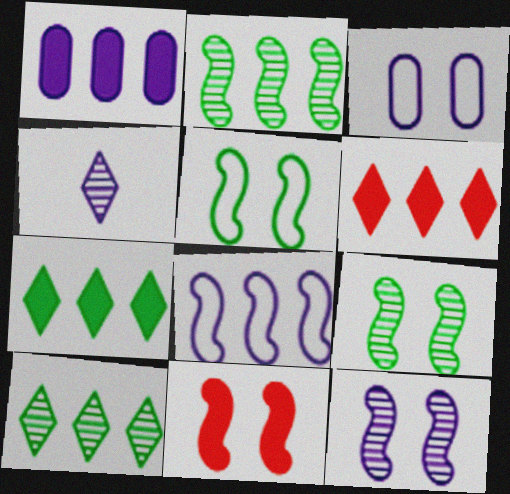[[5, 11, 12]]